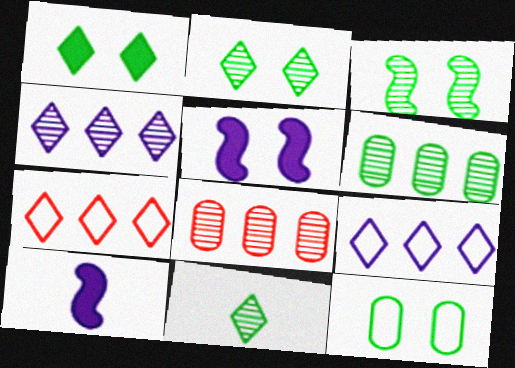[[1, 3, 12], 
[3, 6, 11]]